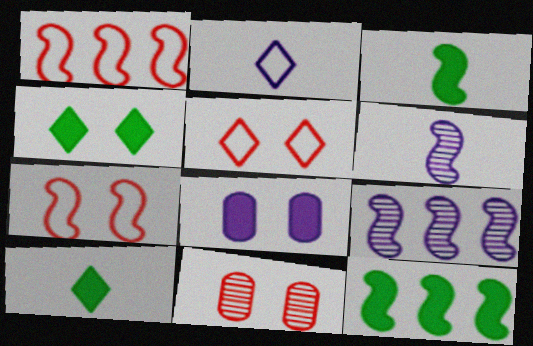[[1, 9, 12], 
[2, 8, 9], 
[2, 11, 12], 
[3, 7, 9], 
[6, 7, 12]]